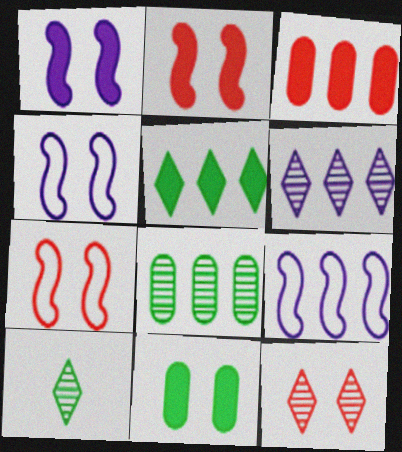[[3, 4, 10], 
[4, 11, 12], 
[6, 10, 12]]